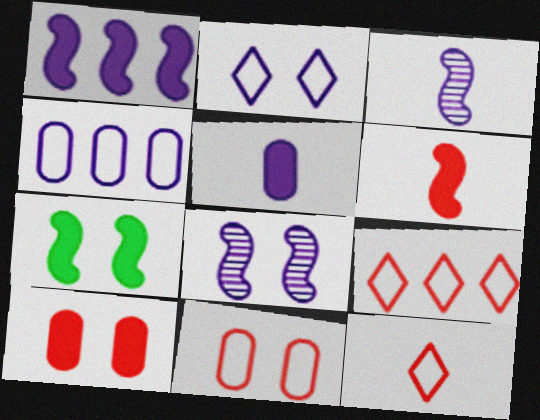[[1, 6, 7]]